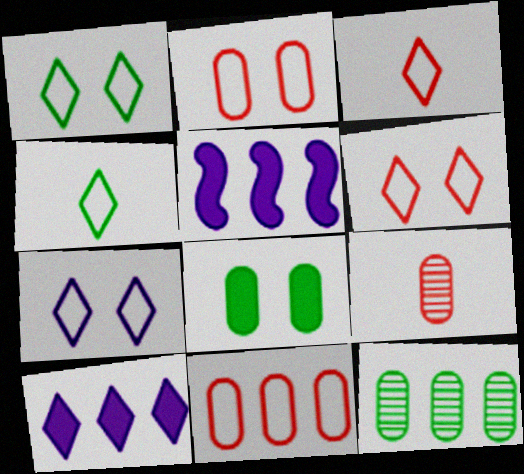[[1, 5, 9], 
[1, 6, 7]]